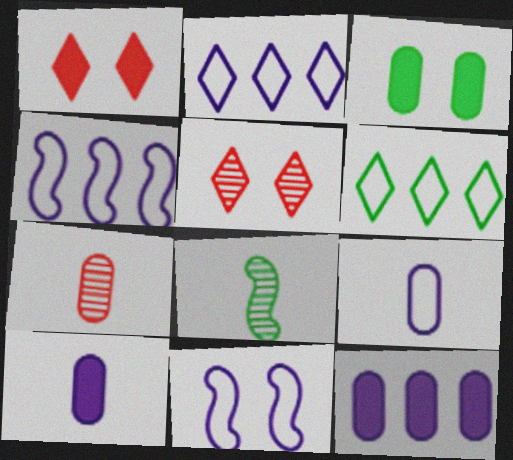[[2, 9, 11], 
[3, 5, 11], 
[3, 6, 8]]